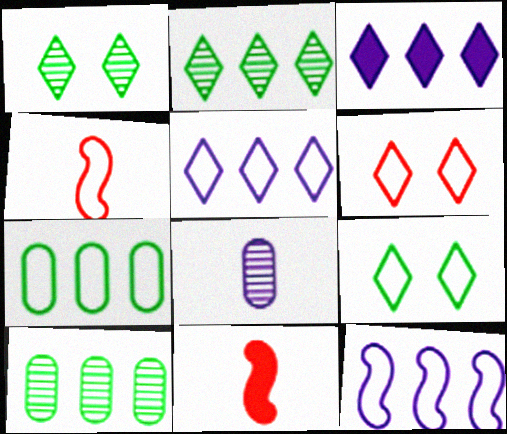[]